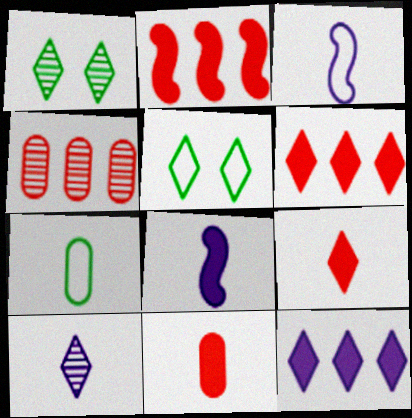[[4, 5, 8], 
[5, 6, 10]]